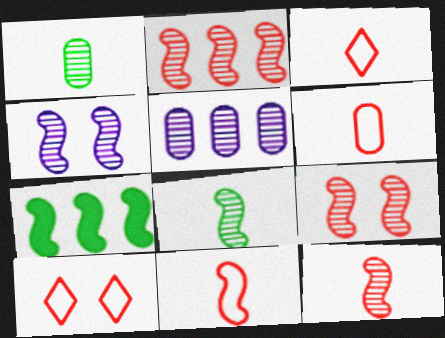[[2, 4, 8], 
[2, 9, 12], 
[3, 6, 11], 
[4, 7, 11]]